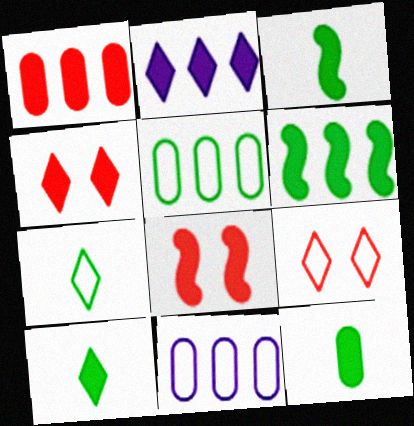[[1, 2, 6], 
[2, 4, 10], 
[2, 8, 12], 
[3, 10, 12]]